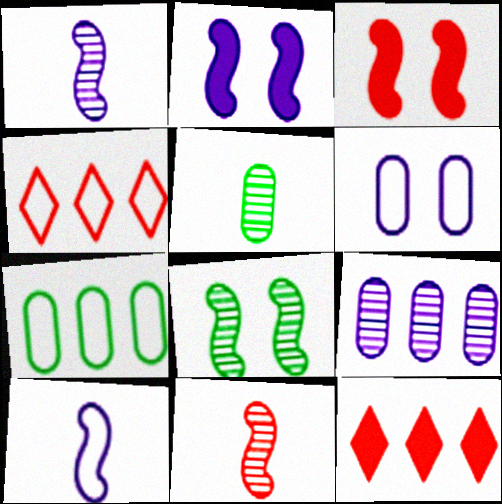[[2, 4, 5]]